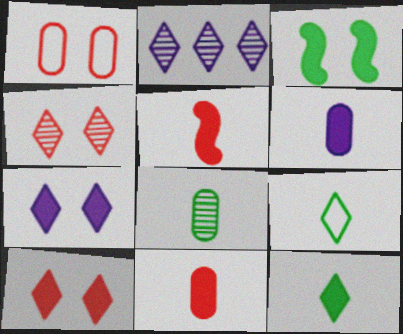[[2, 9, 10], 
[5, 6, 12]]